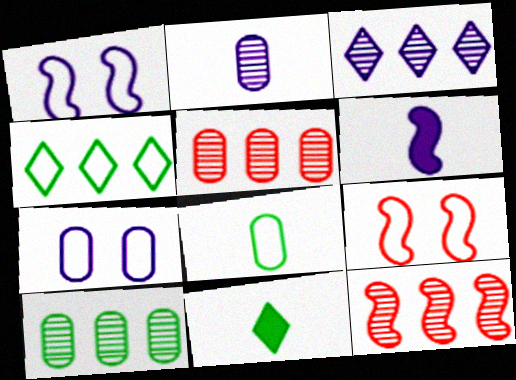[[1, 5, 11], 
[3, 6, 7], 
[3, 10, 12], 
[7, 11, 12]]